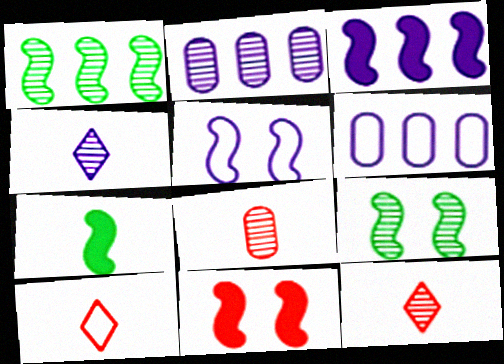[[2, 9, 12], 
[3, 7, 11], 
[5, 9, 11]]